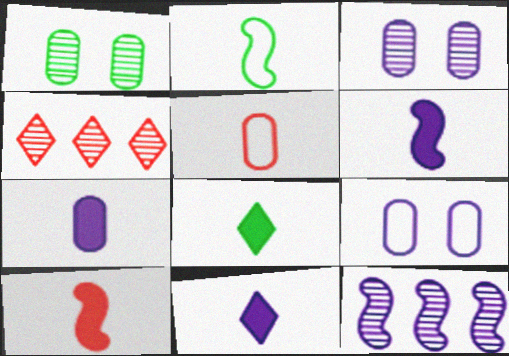[[6, 7, 11], 
[7, 8, 10], 
[9, 11, 12]]